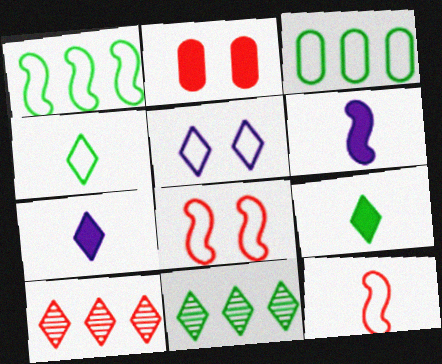[[2, 10, 12], 
[3, 5, 12], 
[5, 9, 10]]